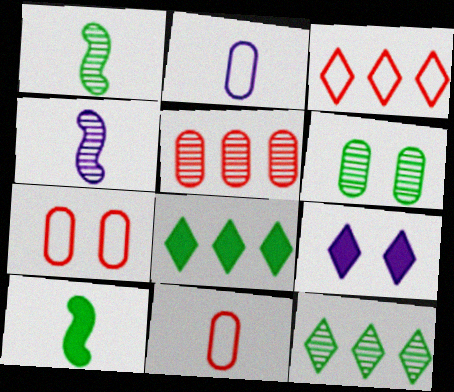[[1, 6, 12], 
[4, 7, 8]]